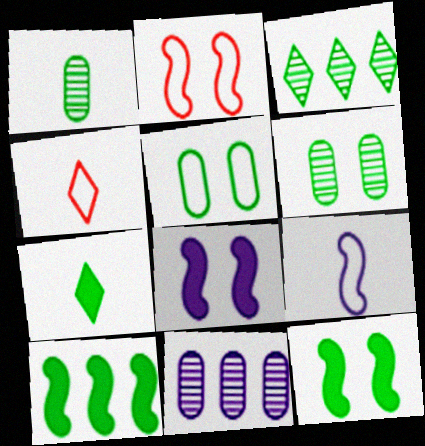[[2, 7, 11], 
[4, 11, 12]]